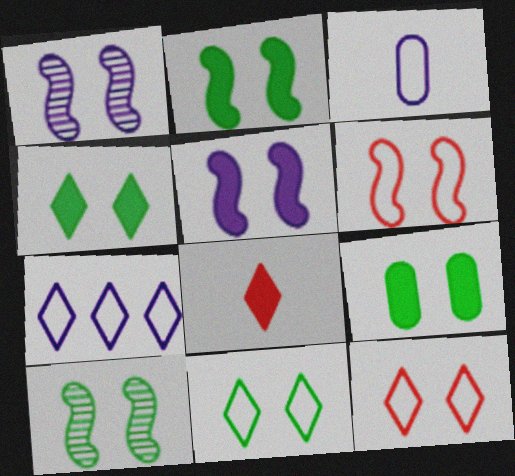[[1, 2, 6], 
[1, 9, 12], 
[2, 4, 9], 
[5, 6, 10], 
[9, 10, 11]]